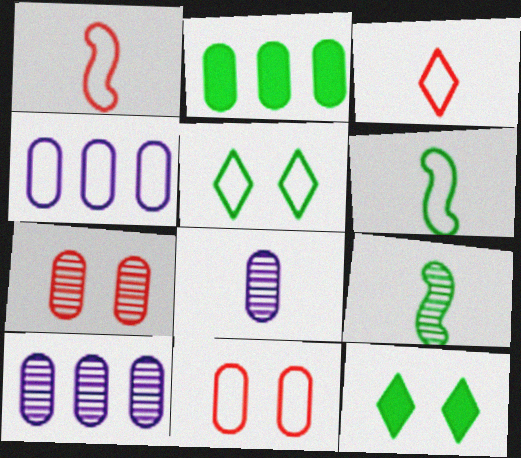[[1, 4, 5], 
[1, 10, 12], 
[2, 5, 9], 
[2, 8, 11]]